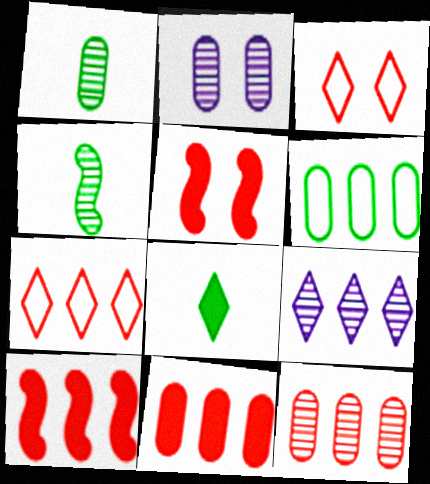[[1, 2, 12], 
[3, 8, 9], 
[6, 9, 10], 
[7, 10, 12]]